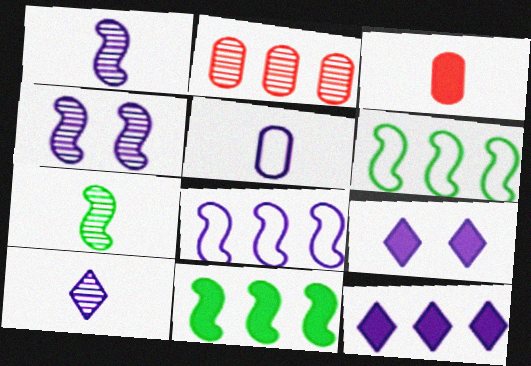[[2, 6, 12], 
[3, 9, 11], 
[4, 5, 12]]